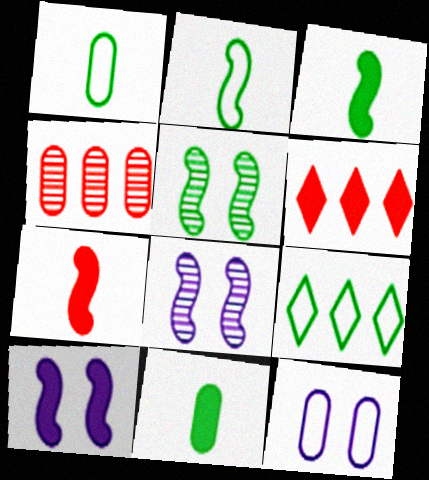[[1, 6, 8], 
[4, 11, 12], 
[5, 9, 11], 
[6, 10, 11]]